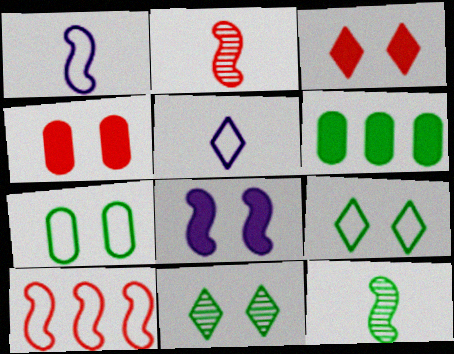[[5, 7, 10], 
[6, 9, 12], 
[8, 10, 12]]